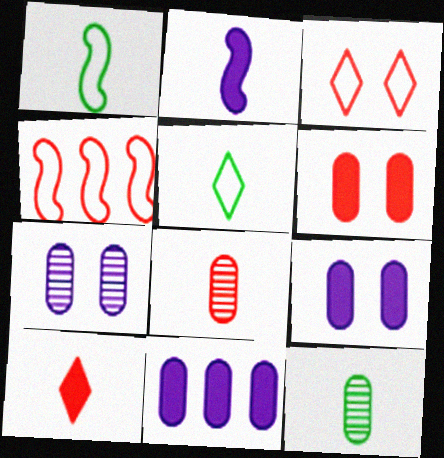[[2, 5, 8]]